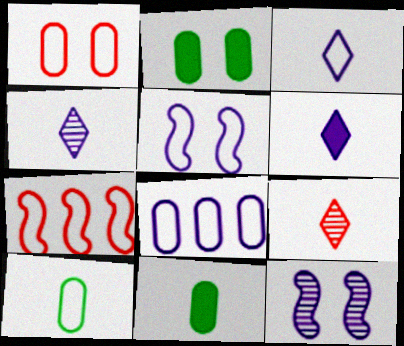[[1, 8, 10], 
[2, 4, 7], 
[3, 4, 6], 
[3, 5, 8], 
[6, 8, 12]]